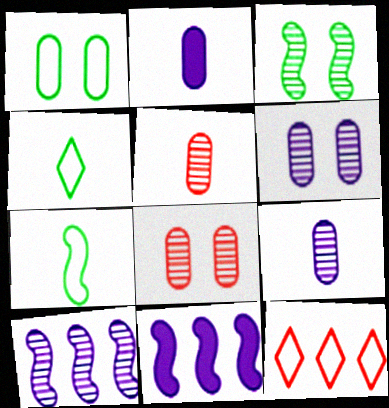[[2, 3, 12], 
[4, 8, 11]]